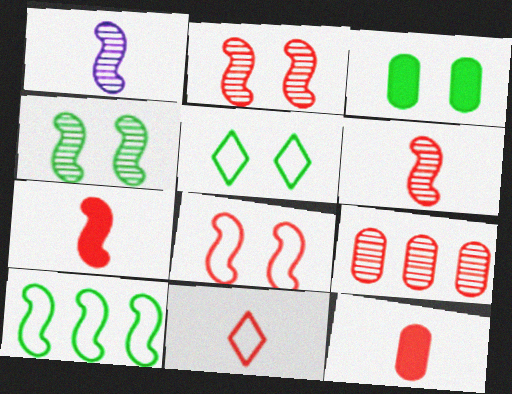[[3, 4, 5], 
[6, 11, 12]]